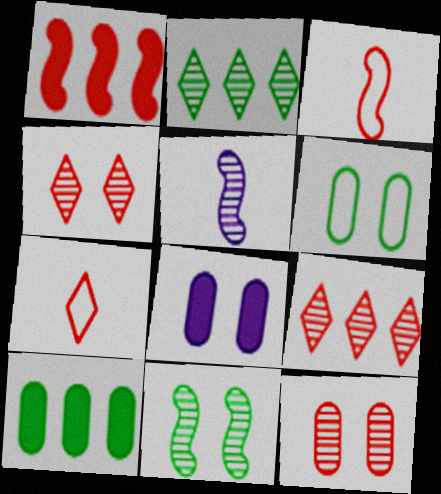[[1, 7, 12], 
[2, 3, 8], 
[2, 5, 12], 
[6, 8, 12]]